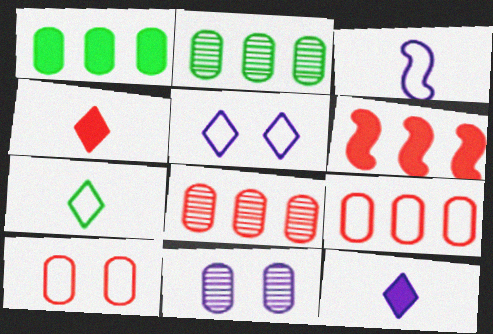[[6, 7, 11]]